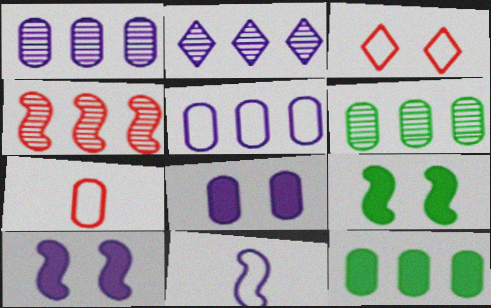[[2, 4, 6], 
[2, 7, 9], 
[2, 8, 11], 
[4, 9, 11], 
[6, 7, 8]]